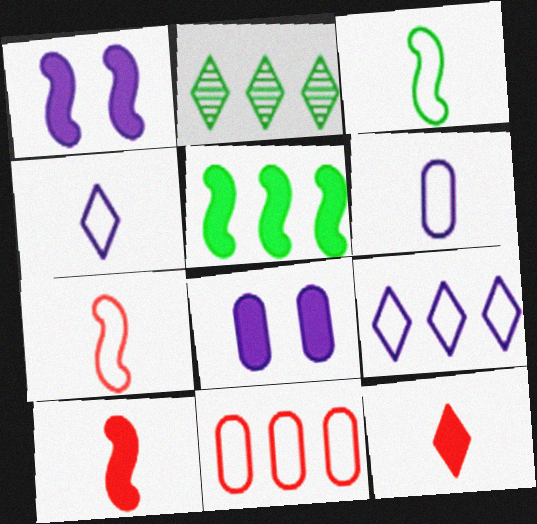[[1, 5, 10], 
[2, 7, 8], 
[5, 8, 12]]